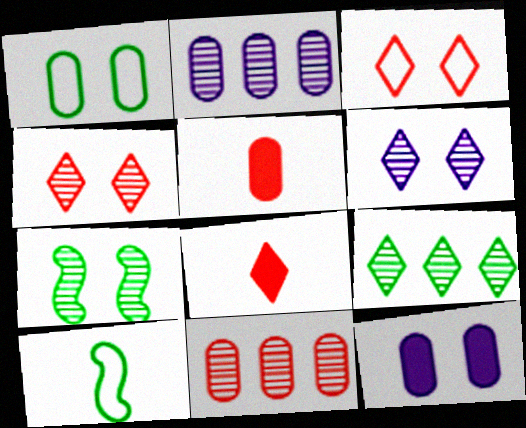[[1, 2, 5], 
[3, 7, 12]]